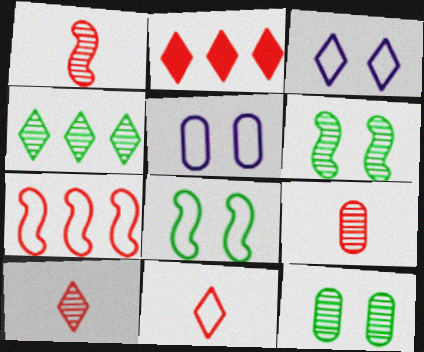[[1, 9, 10]]